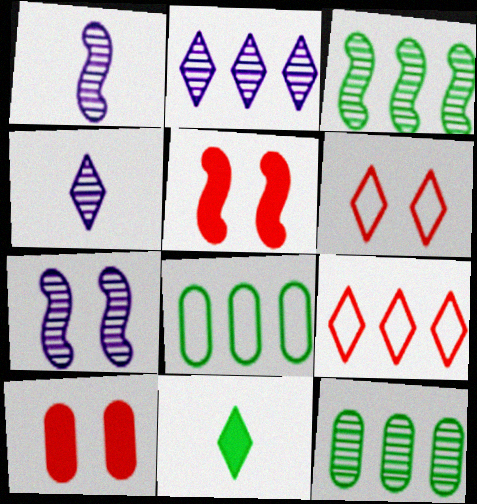[[2, 6, 11], 
[4, 5, 8]]